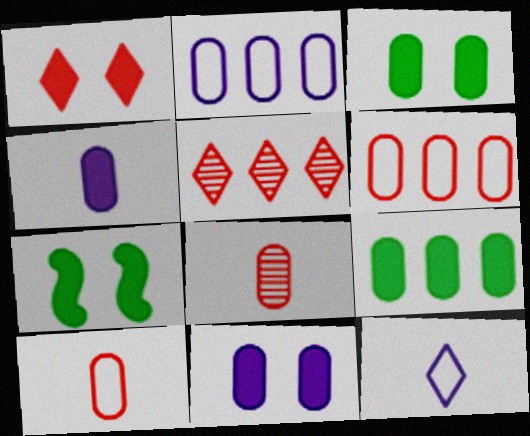[[1, 7, 11], 
[2, 3, 8]]